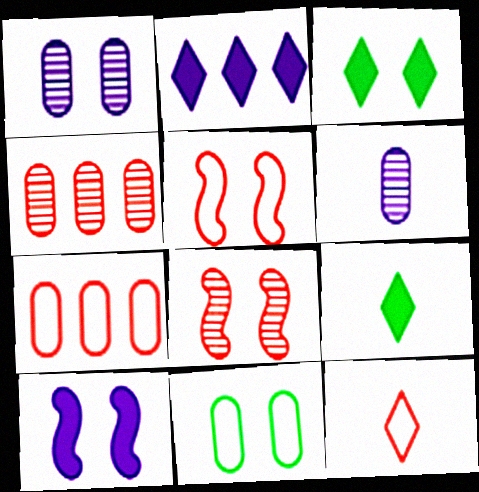[[1, 3, 5], 
[5, 7, 12]]